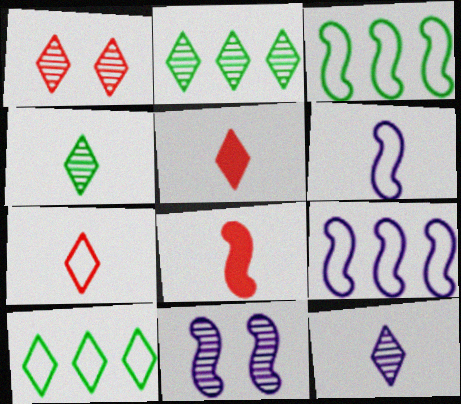[[1, 2, 12], 
[3, 8, 11]]